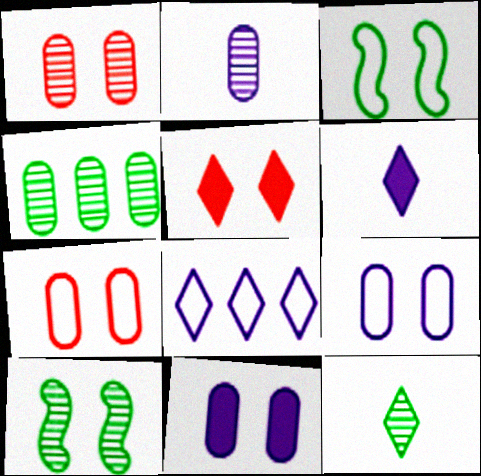[[1, 2, 4], 
[4, 10, 12], 
[5, 8, 12], 
[5, 9, 10]]